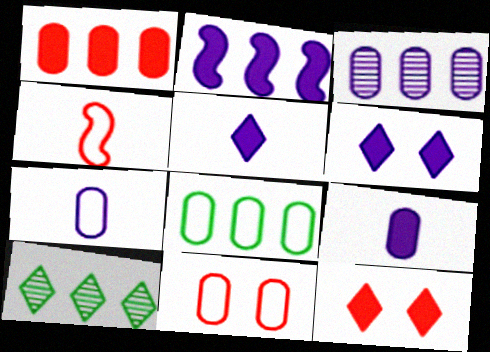[[1, 3, 8], 
[2, 6, 9], 
[7, 8, 11]]